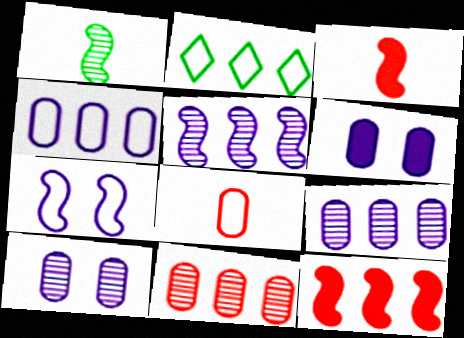[[1, 7, 12], 
[2, 3, 10], 
[2, 7, 8], 
[2, 9, 12]]